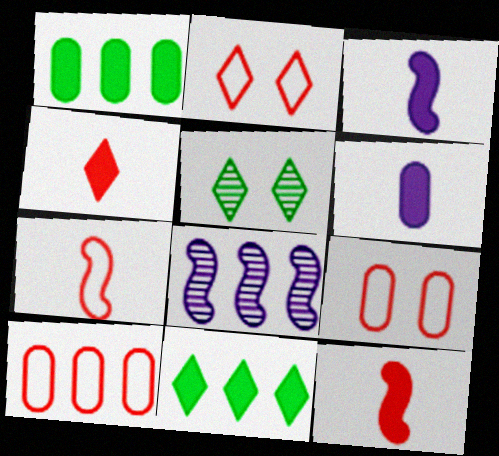[[2, 7, 10], 
[3, 5, 10], 
[8, 10, 11]]